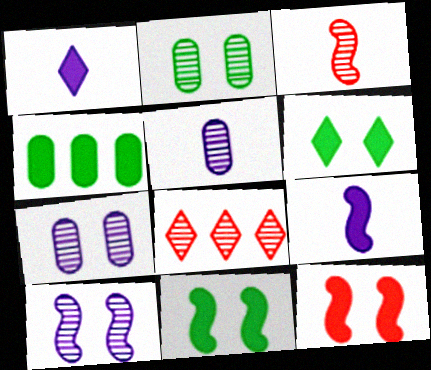[[1, 4, 12]]